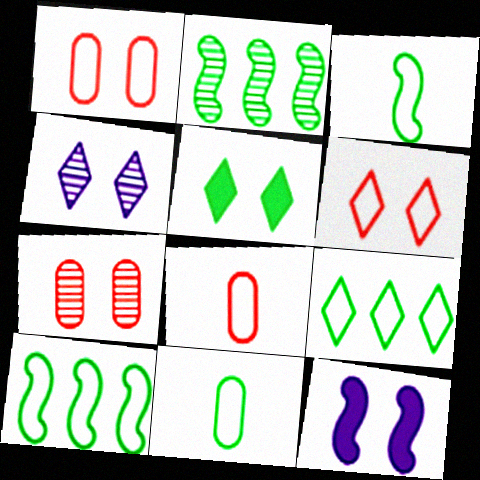[[2, 5, 11], 
[4, 5, 6]]